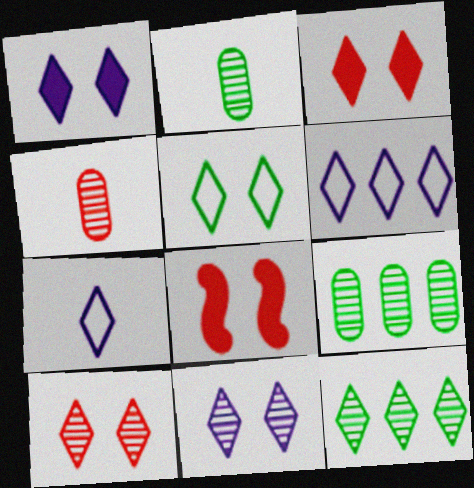[[1, 5, 10], 
[2, 6, 8], 
[3, 5, 11], 
[3, 7, 12], 
[7, 8, 9]]